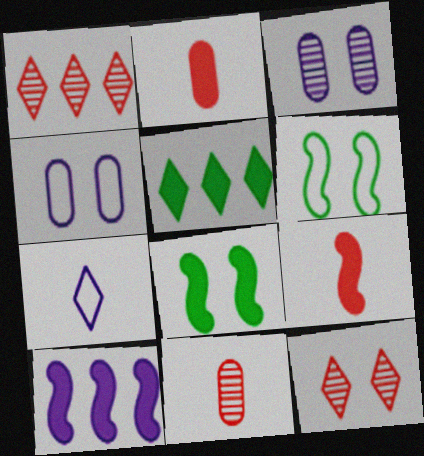[[3, 7, 10], 
[4, 8, 12], 
[5, 7, 12], 
[8, 9, 10]]